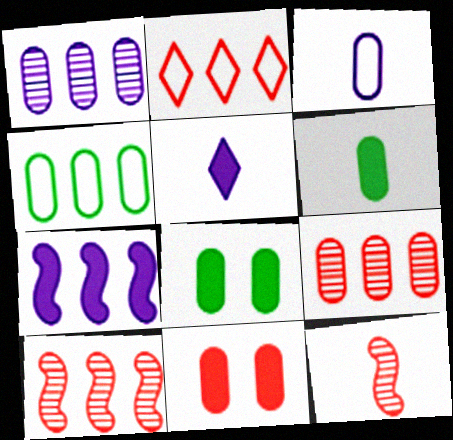[[2, 11, 12], 
[3, 8, 9]]